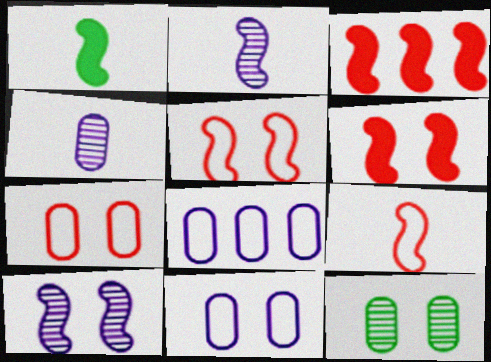[[1, 2, 9]]